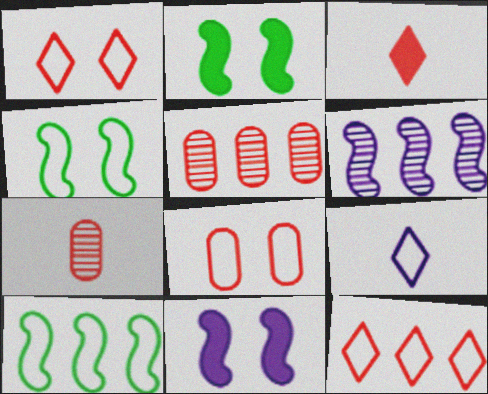[[2, 5, 9], 
[8, 9, 10]]